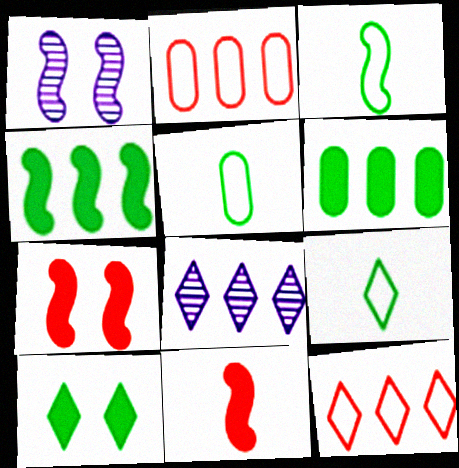[[2, 4, 8], 
[3, 5, 9], 
[5, 7, 8]]